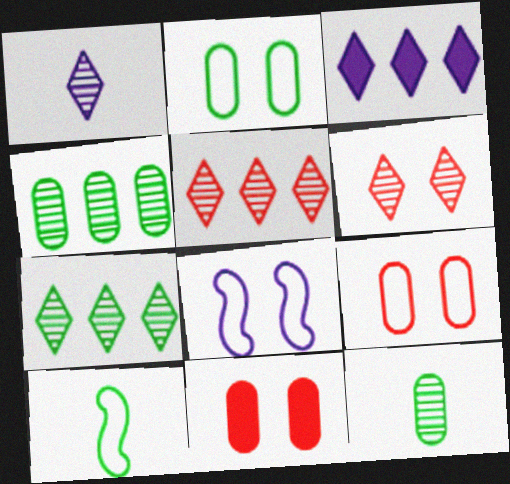[[1, 6, 7]]